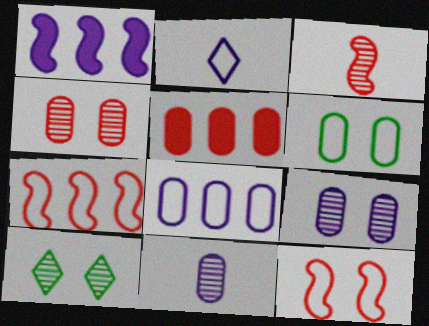[[1, 2, 9], 
[2, 6, 7], 
[5, 6, 11]]